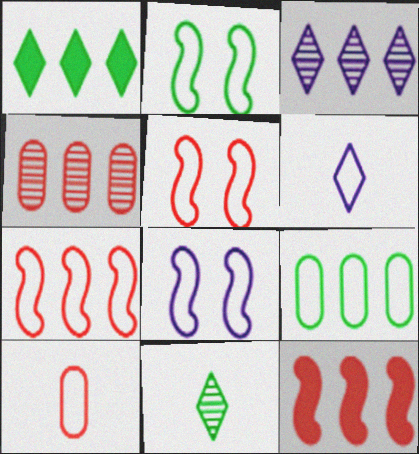[[2, 5, 8], 
[3, 9, 12], 
[5, 6, 9]]